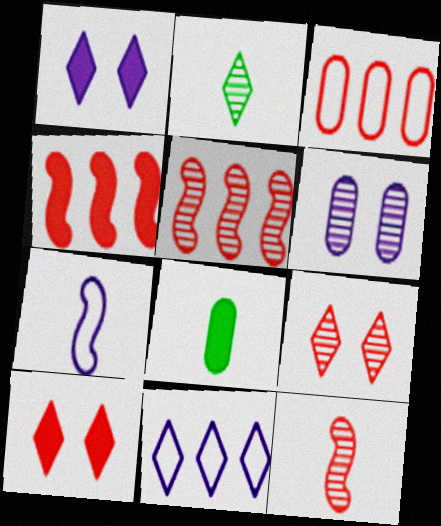[[1, 4, 8], 
[2, 5, 6], 
[2, 10, 11], 
[3, 6, 8], 
[3, 10, 12]]